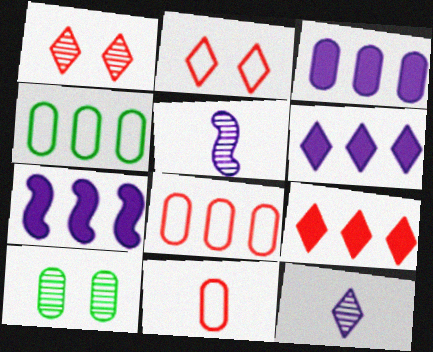[[3, 6, 7], 
[3, 10, 11]]